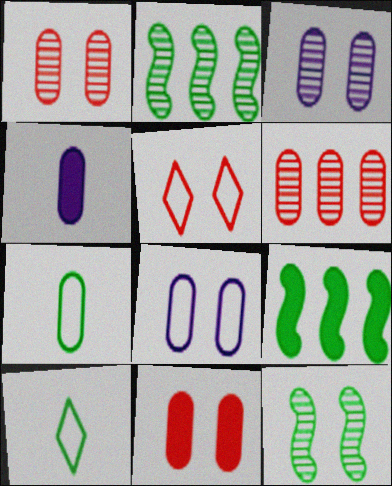[[2, 4, 5]]